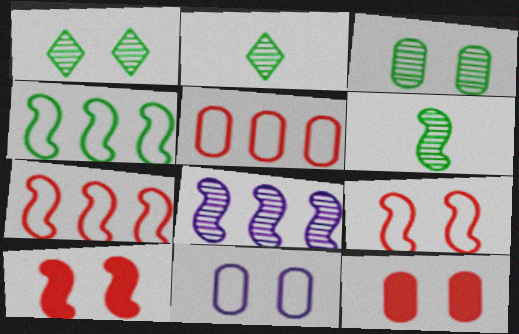[[1, 10, 11], 
[3, 11, 12]]